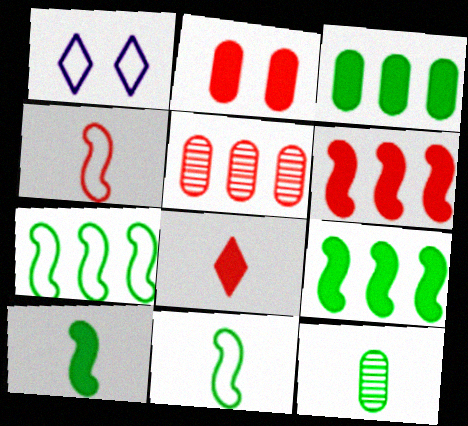[[1, 5, 10], 
[1, 6, 12], 
[2, 6, 8]]